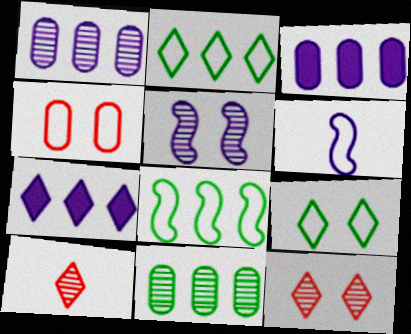[[2, 4, 6], 
[5, 10, 11], 
[7, 9, 10]]